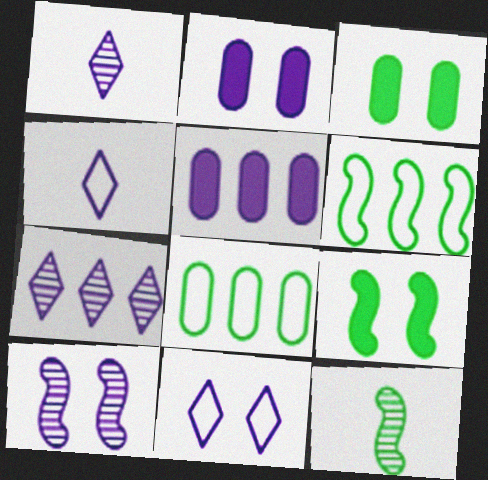[[2, 10, 11], 
[4, 5, 10], 
[6, 9, 12]]